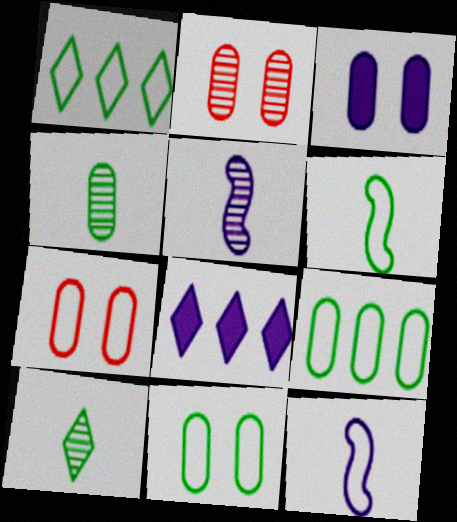[[1, 6, 11], 
[1, 7, 12], 
[2, 3, 11], 
[2, 6, 8]]